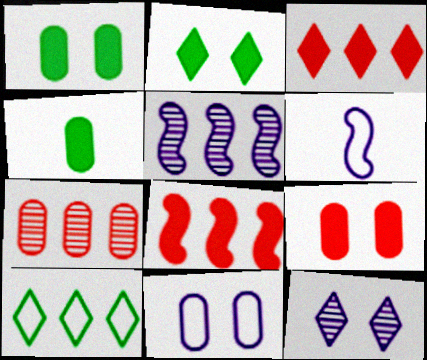[[2, 6, 7], 
[4, 7, 11]]